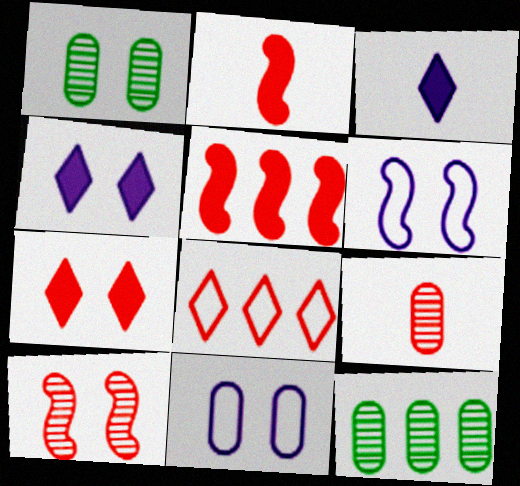[[1, 6, 7]]